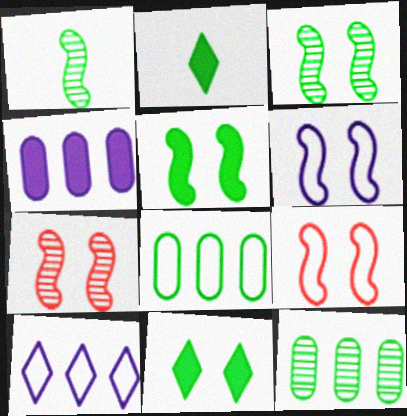[[1, 8, 11], 
[2, 3, 8], 
[5, 6, 7]]